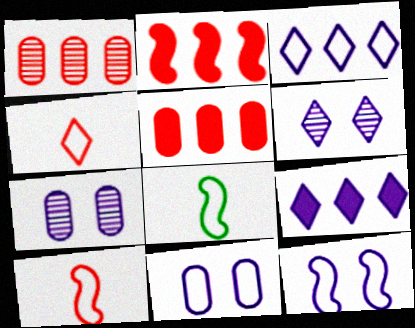[[5, 6, 8]]